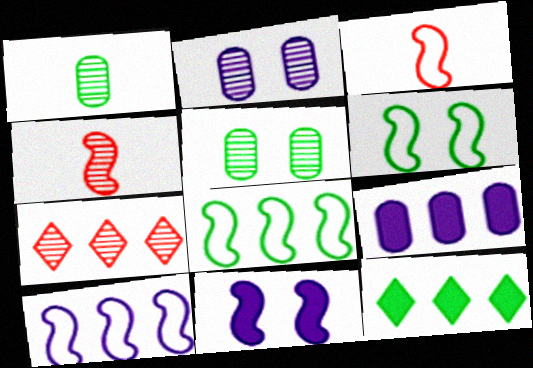[[1, 6, 12], 
[2, 3, 12], 
[3, 6, 10], 
[4, 8, 11], 
[7, 8, 9]]